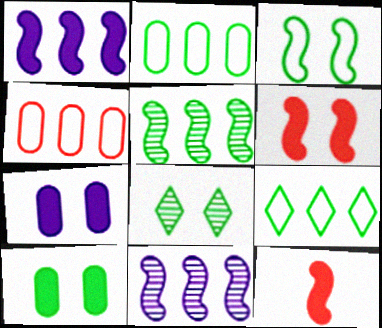[[3, 8, 10], 
[3, 11, 12]]